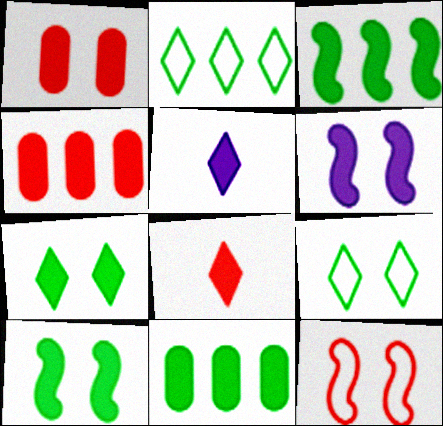[[1, 3, 5], 
[1, 6, 7], 
[4, 5, 10], 
[6, 8, 11]]